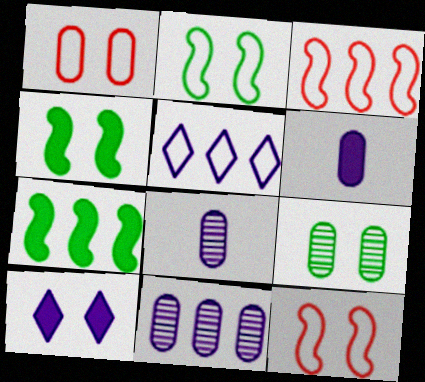[[9, 10, 12]]